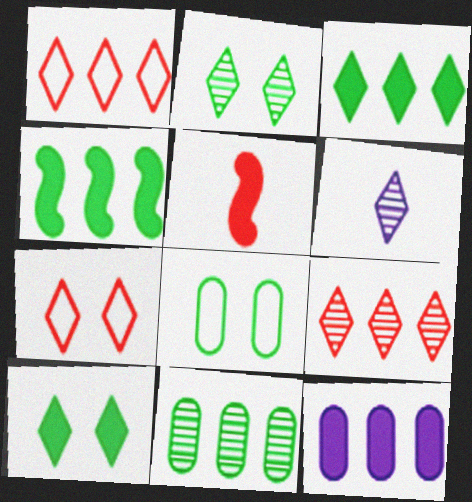[[1, 6, 10], 
[2, 6, 9], 
[3, 6, 7], 
[5, 10, 12]]